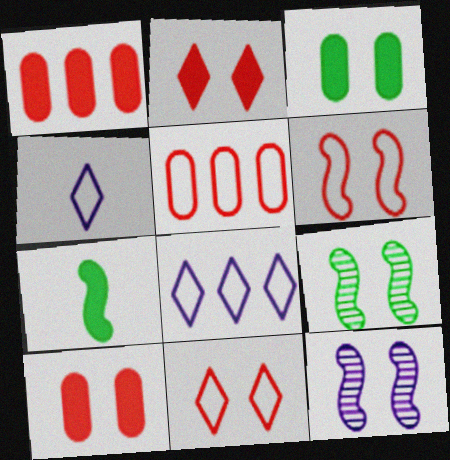[[1, 4, 9], 
[3, 11, 12]]